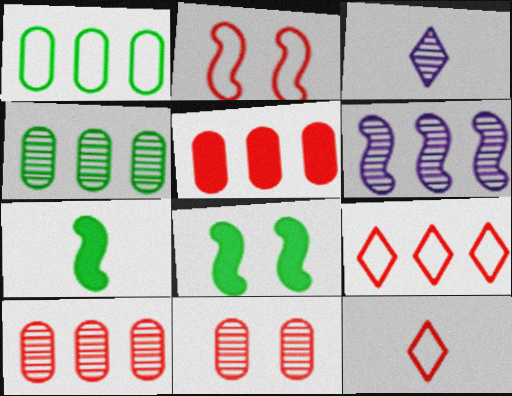[[2, 6, 7]]